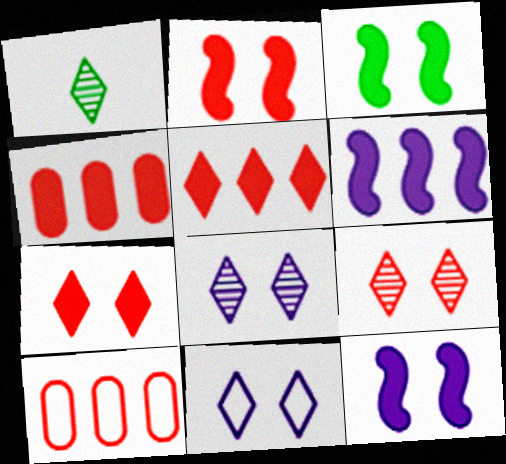[[1, 5, 11], 
[1, 10, 12], 
[2, 3, 12]]